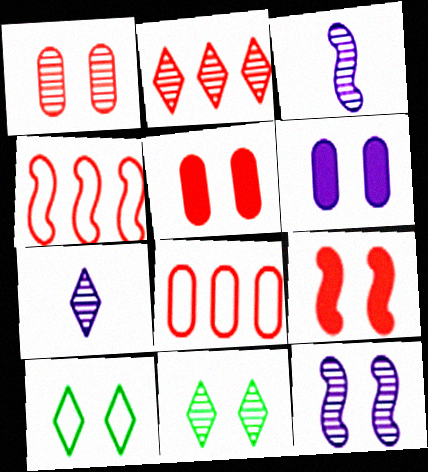[[1, 11, 12], 
[2, 7, 11], 
[5, 10, 12]]